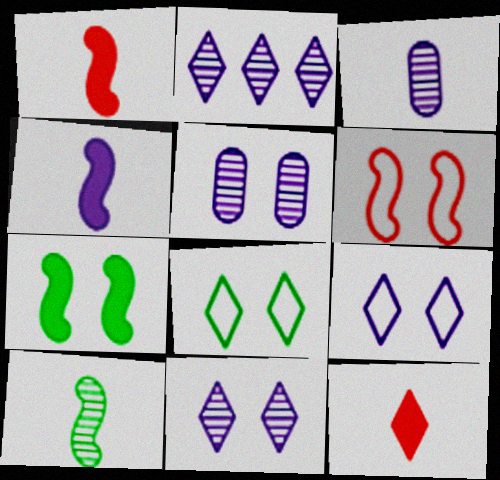[[2, 8, 12]]